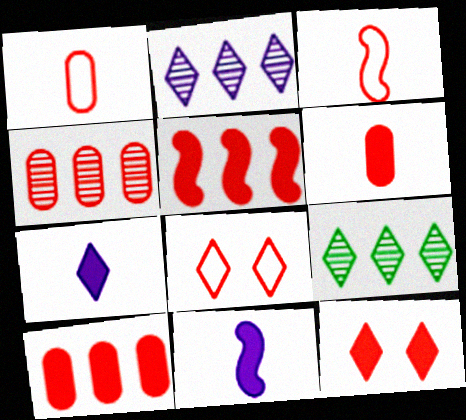[[3, 4, 12], 
[5, 6, 12], 
[7, 8, 9]]